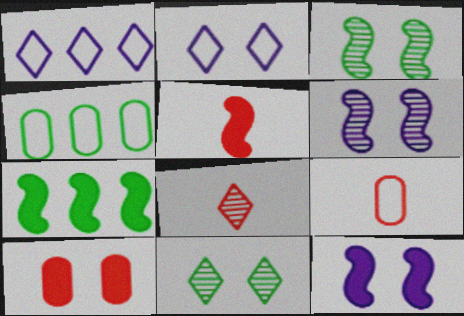[[2, 3, 10], 
[4, 8, 12], 
[5, 7, 12], 
[5, 8, 9]]